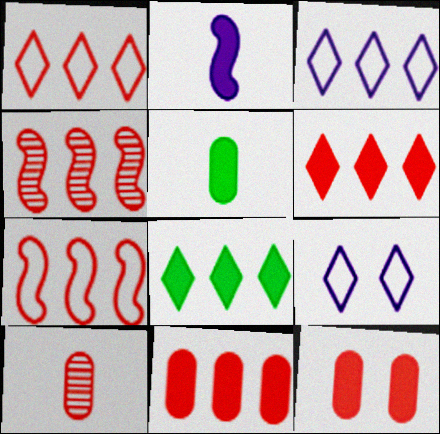[[1, 4, 11], 
[2, 8, 12], 
[4, 5, 9]]